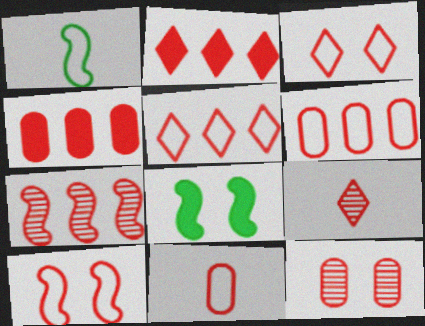[[2, 3, 9], 
[2, 6, 7], 
[4, 5, 7], 
[4, 9, 10], 
[4, 11, 12], 
[5, 10, 11], 
[7, 9, 12]]